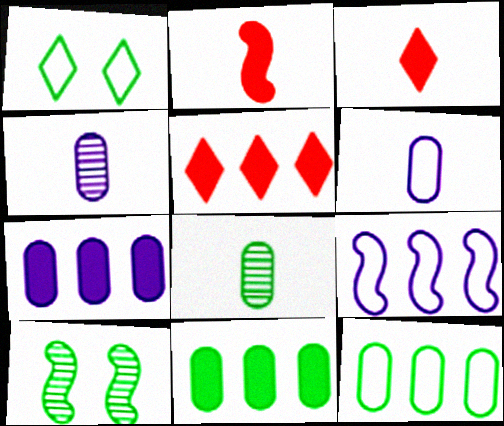[[2, 9, 10], 
[5, 6, 10]]